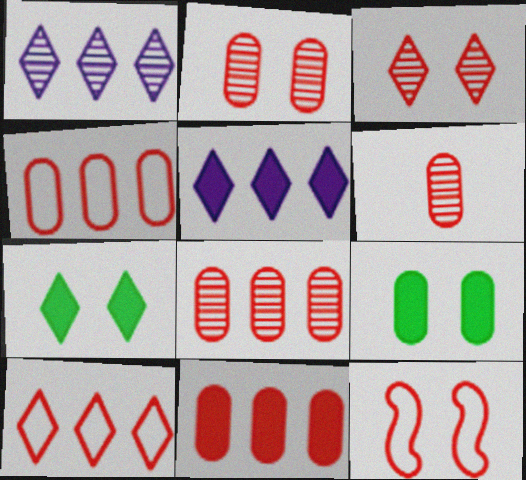[[2, 6, 8], 
[4, 8, 11]]